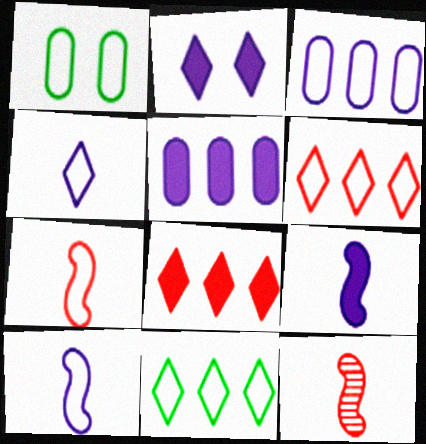[[1, 6, 10], 
[2, 5, 9]]